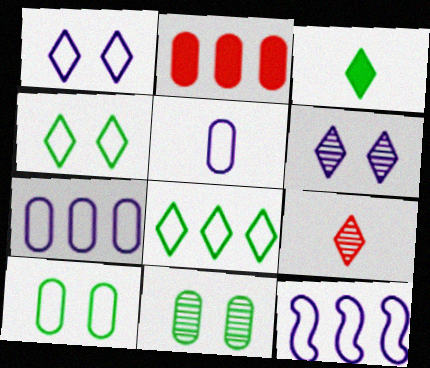[[1, 5, 12], 
[2, 5, 11]]